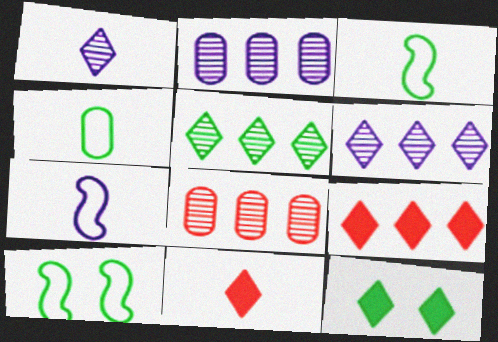[[2, 10, 11], 
[7, 8, 12]]